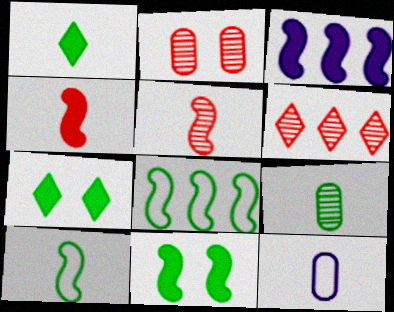[[1, 5, 12], 
[1, 9, 10], 
[2, 5, 6], 
[3, 4, 11], 
[6, 11, 12], 
[7, 8, 9]]